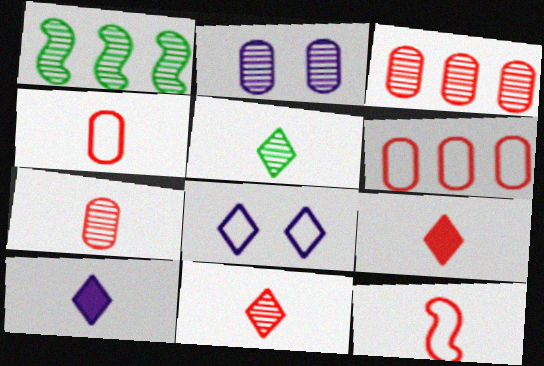[[1, 2, 11], 
[7, 9, 12]]